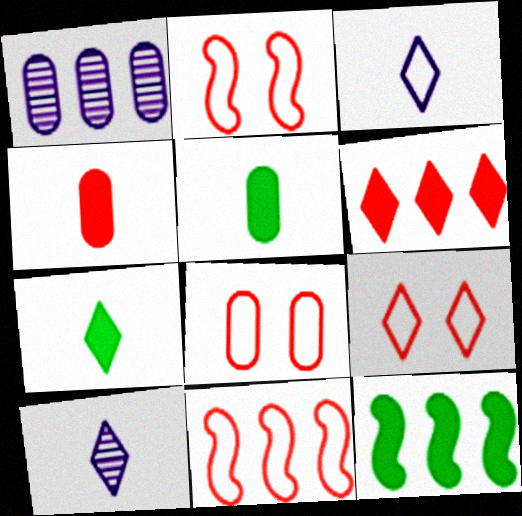[[1, 2, 7], 
[1, 5, 8], 
[2, 8, 9], 
[8, 10, 12]]